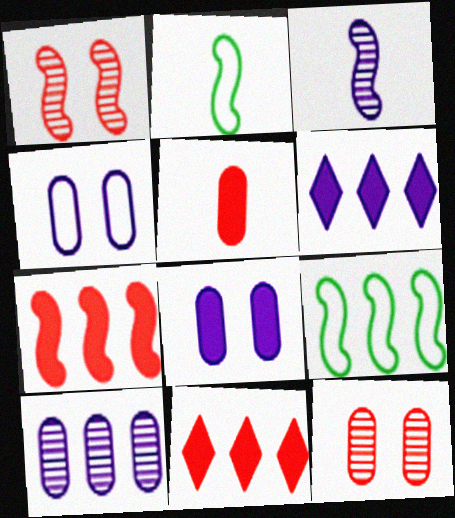[[2, 6, 12], 
[3, 4, 6], 
[9, 10, 11]]